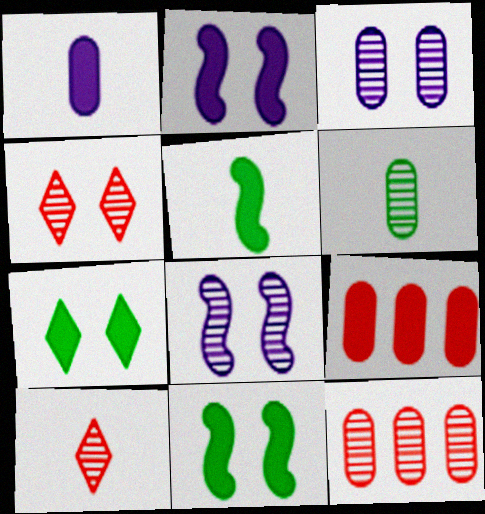[[3, 6, 12]]